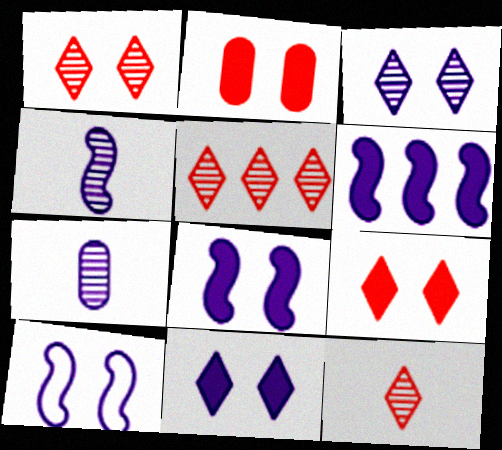[[1, 5, 12], 
[4, 6, 10]]